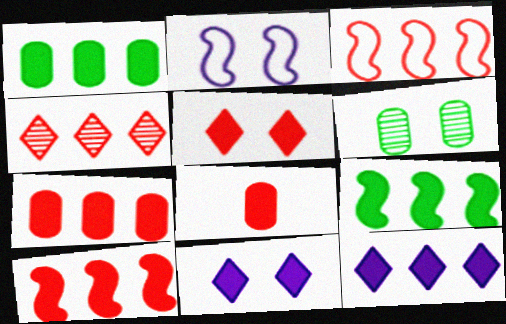[[1, 10, 12], 
[2, 5, 6], 
[3, 4, 7], 
[5, 8, 10], 
[7, 9, 12], 
[8, 9, 11]]